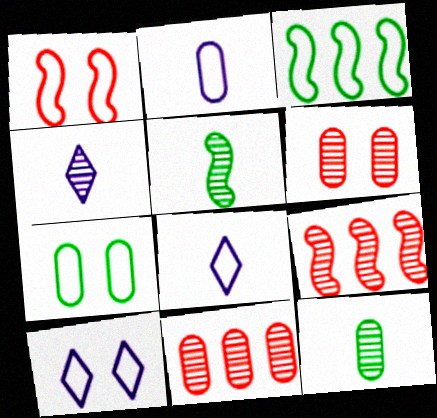[[1, 7, 10]]